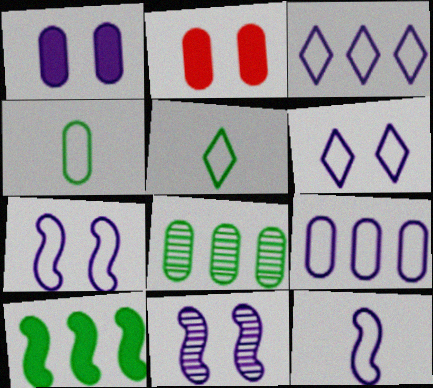[[1, 6, 11], 
[6, 9, 12]]